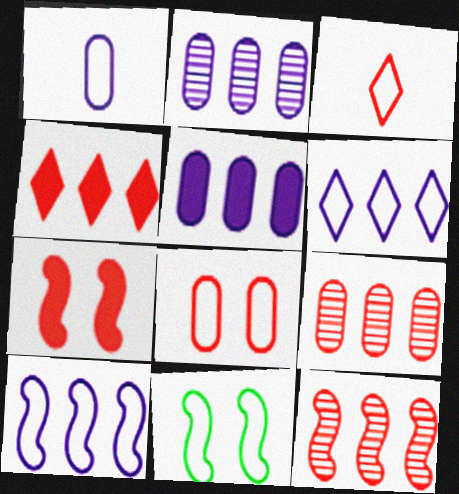[[3, 7, 9]]